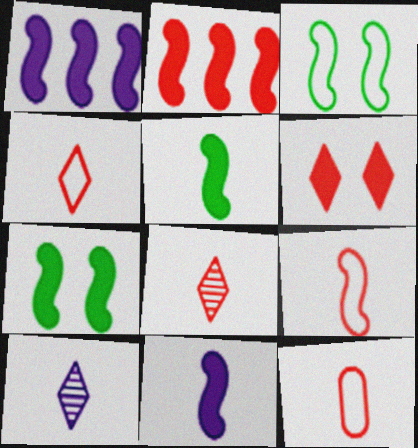[[2, 7, 11], 
[4, 9, 12], 
[5, 10, 12]]